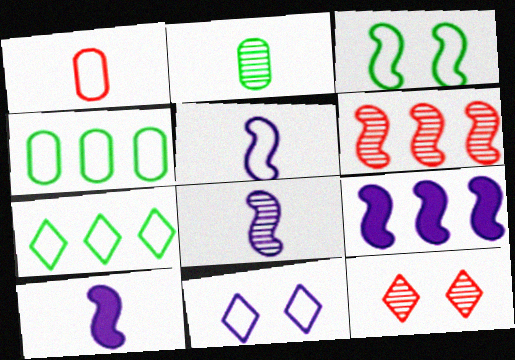[[3, 6, 10], 
[4, 10, 12], 
[5, 8, 10]]